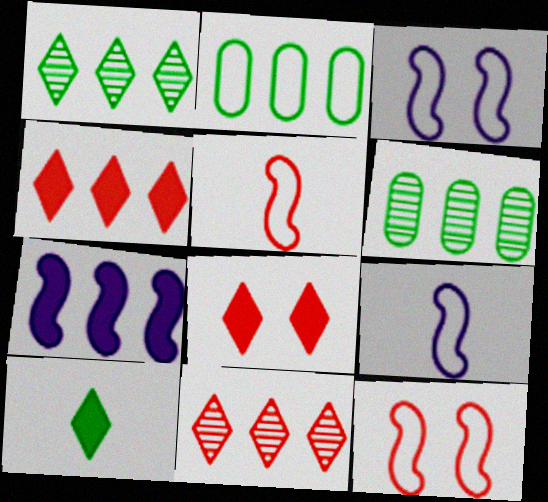[[2, 7, 11], 
[6, 8, 9]]